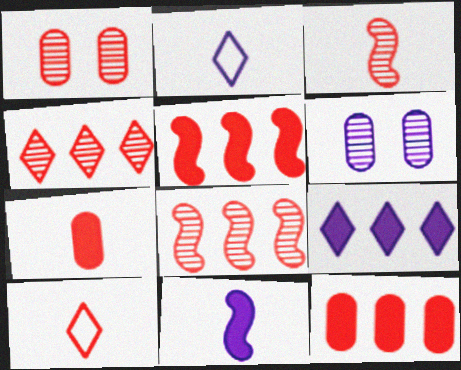[[1, 3, 4], 
[1, 5, 10], 
[3, 7, 10]]